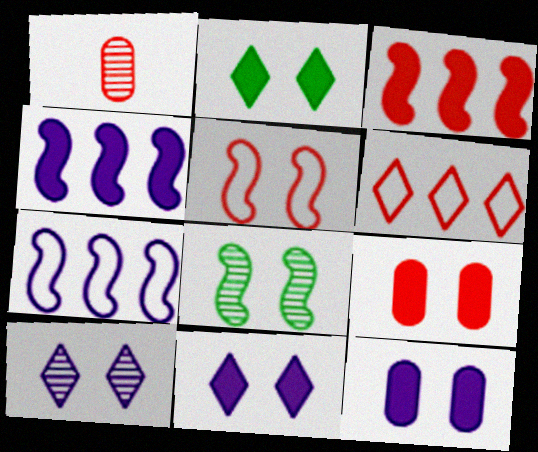[[1, 2, 7]]